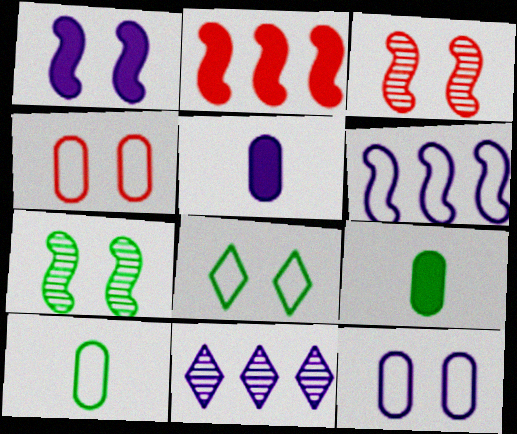[]